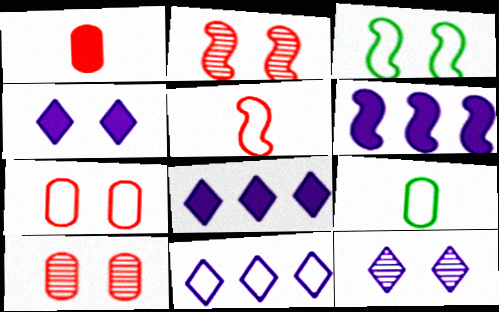[[2, 8, 9], 
[3, 4, 10]]